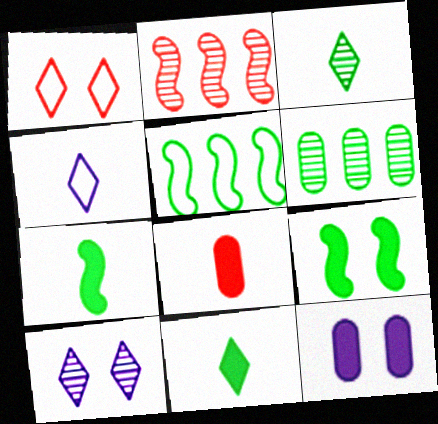[[1, 2, 8], 
[5, 8, 10]]